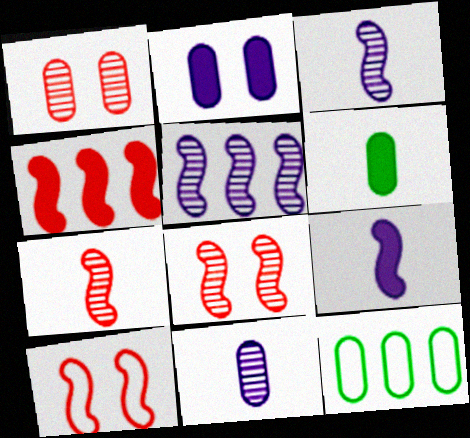[[4, 7, 10]]